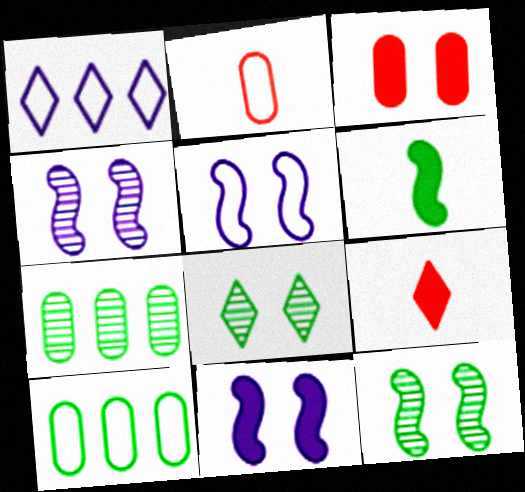[[1, 8, 9], 
[3, 5, 8], 
[4, 5, 11], 
[4, 9, 10], 
[5, 7, 9], 
[6, 8, 10]]